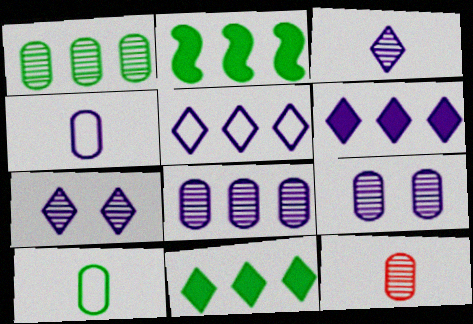[[1, 9, 12]]